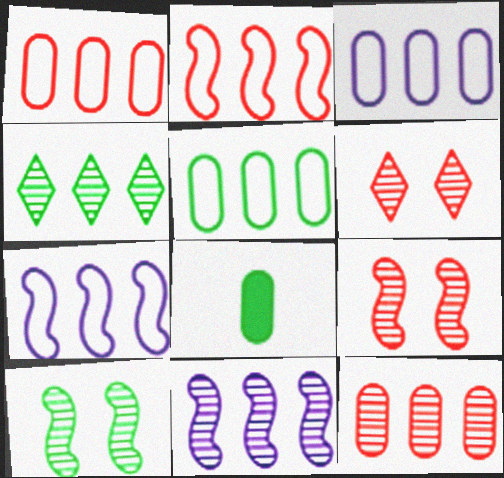[[1, 3, 5], 
[4, 11, 12], 
[6, 7, 8]]